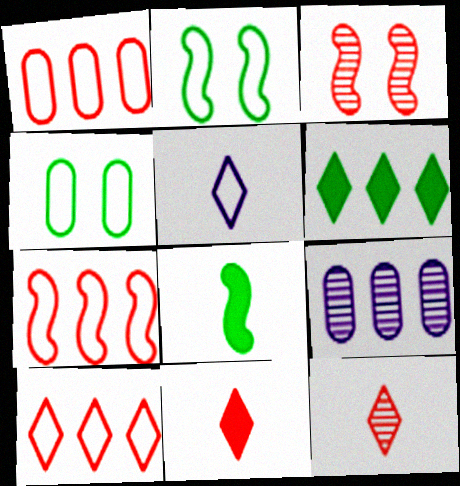[[1, 2, 5], 
[1, 3, 11], 
[1, 7, 10], 
[2, 9, 11], 
[4, 5, 7], 
[6, 7, 9]]